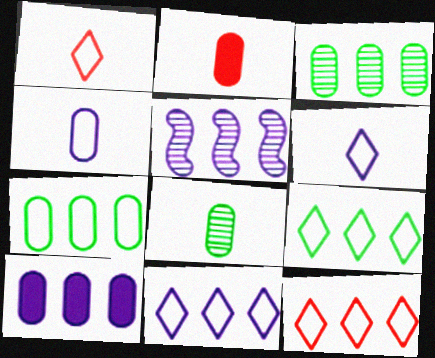[[2, 4, 8], 
[5, 10, 11], 
[9, 11, 12]]